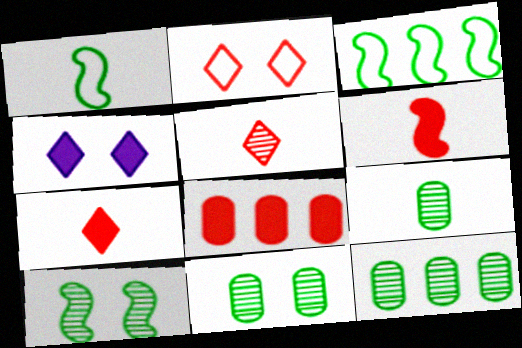[[9, 11, 12]]